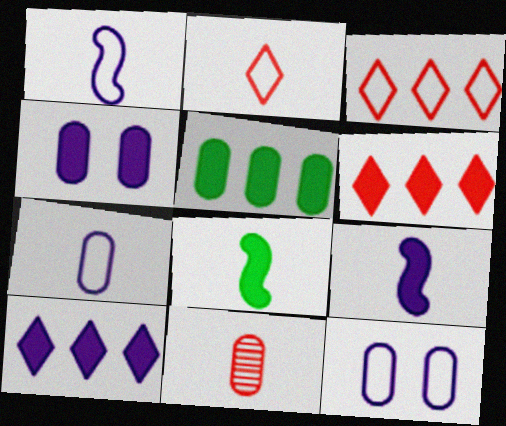[[4, 6, 8], 
[4, 9, 10], 
[5, 11, 12]]